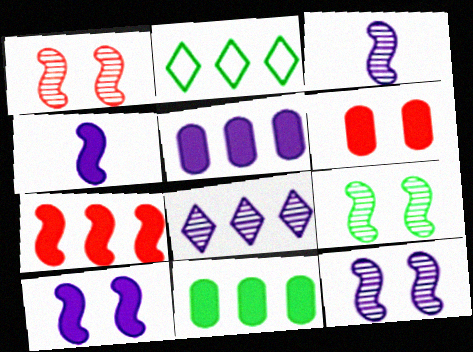[[1, 9, 12], 
[2, 3, 6]]